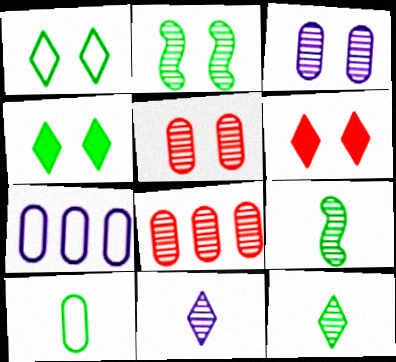[[2, 8, 11], 
[6, 7, 9]]